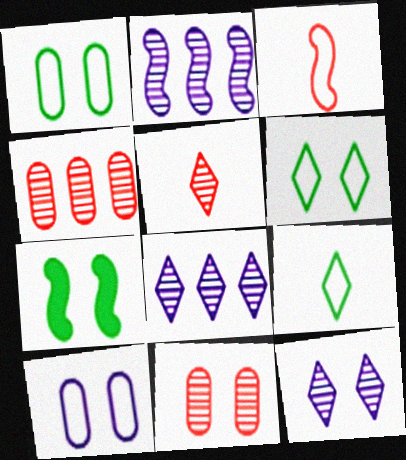[[2, 3, 7]]